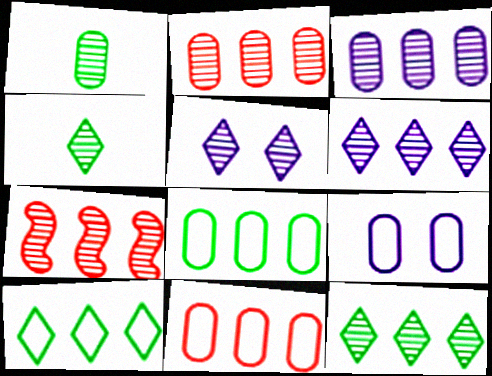[[1, 5, 7], 
[3, 7, 12]]